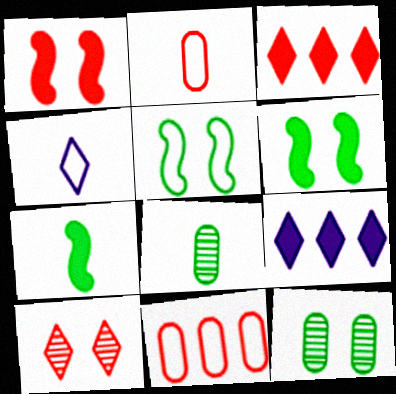[[4, 5, 11]]